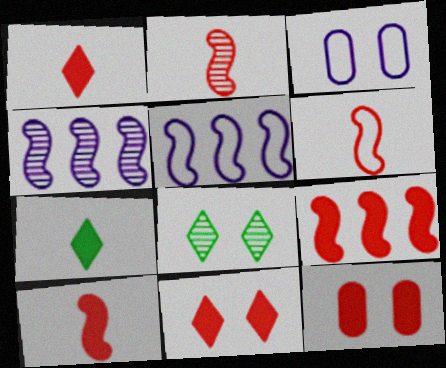[[1, 9, 12], 
[2, 6, 10]]